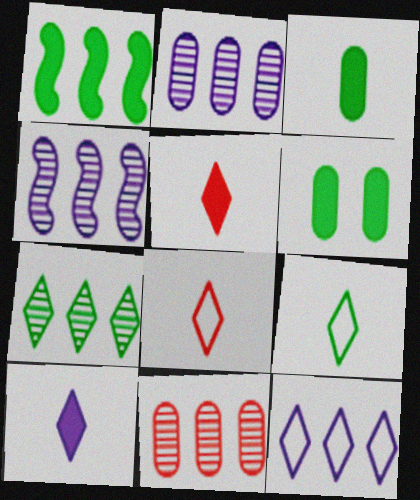[[1, 11, 12], 
[4, 6, 8], 
[4, 7, 11]]